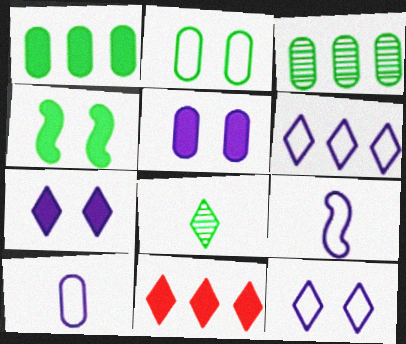[[8, 11, 12]]